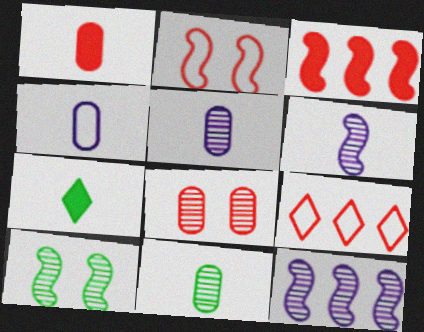[[1, 4, 11]]